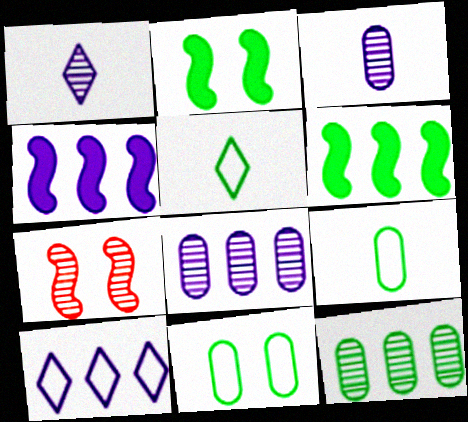[[1, 7, 12], 
[2, 5, 12], 
[4, 8, 10]]